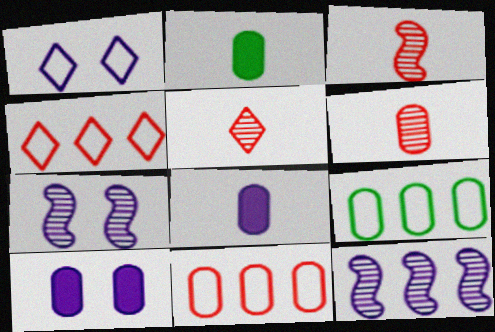[[1, 7, 10], 
[1, 8, 12], 
[2, 4, 7], 
[3, 5, 6], 
[6, 9, 10]]